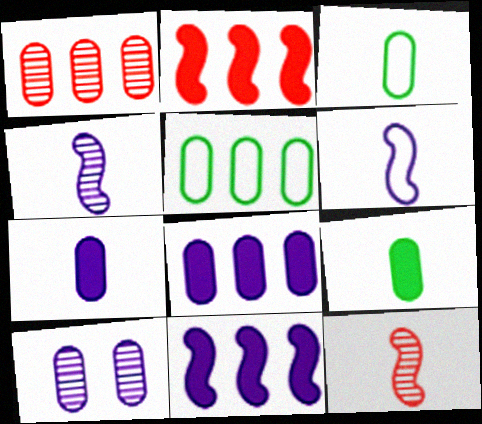[[1, 5, 8]]